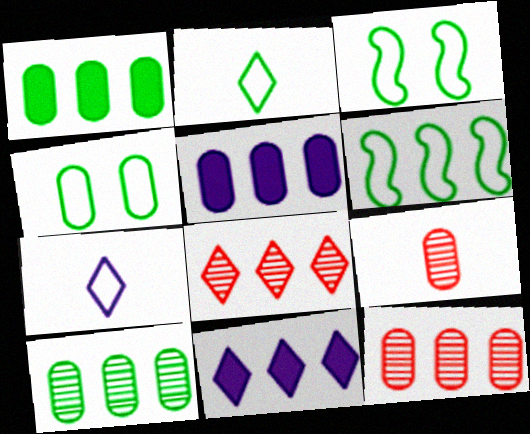[[2, 4, 6], 
[3, 9, 11], 
[4, 5, 9], 
[5, 6, 8], 
[6, 11, 12]]